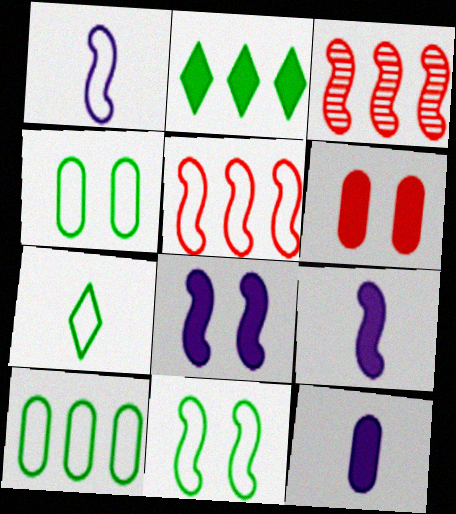[[1, 5, 11], 
[2, 6, 9], 
[3, 9, 11], 
[7, 10, 11]]